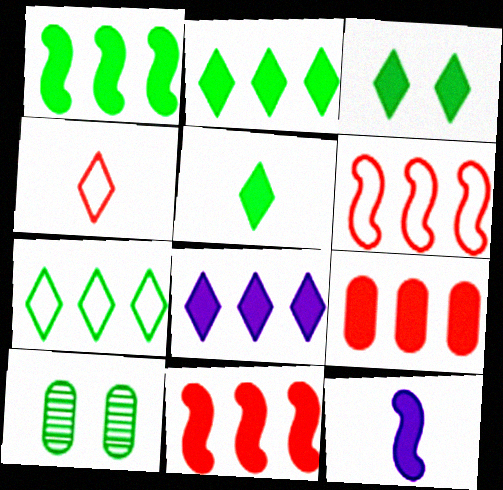[[1, 8, 9], 
[2, 3, 5], 
[3, 9, 12]]